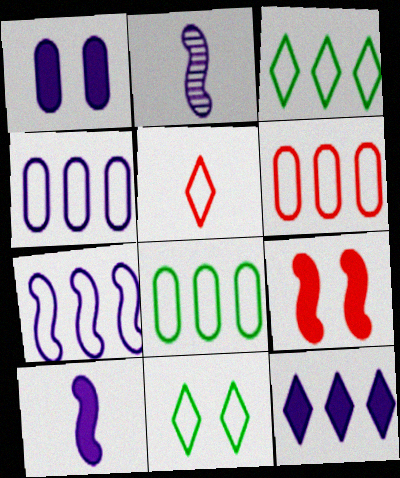[[1, 10, 12], 
[3, 6, 7], 
[4, 6, 8]]